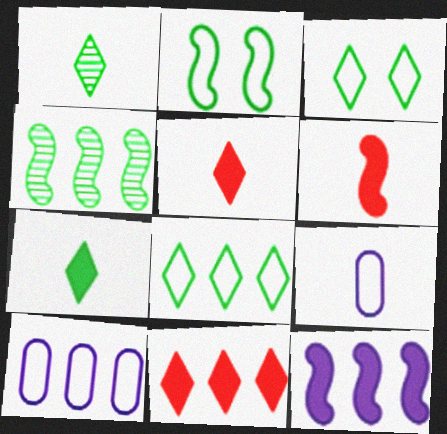[[1, 6, 9], 
[4, 10, 11]]